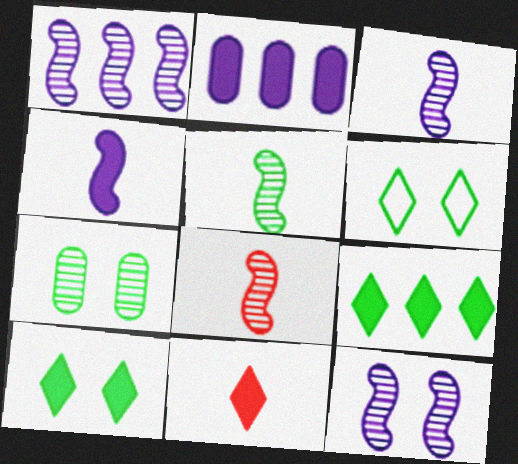[[1, 3, 12], 
[2, 6, 8], 
[3, 5, 8]]